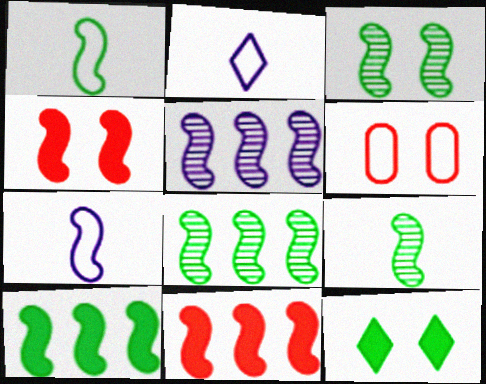[[1, 3, 10], 
[1, 4, 5], 
[3, 7, 11], 
[3, 8, 9], 
[4, 7, 8]]